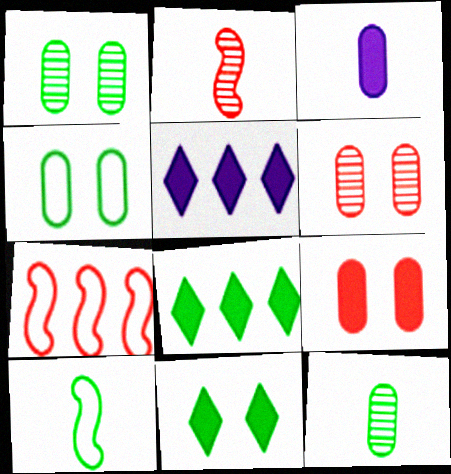[[1, 8, 10], 
[2, 4, 5], 
[5, 6, 10]]